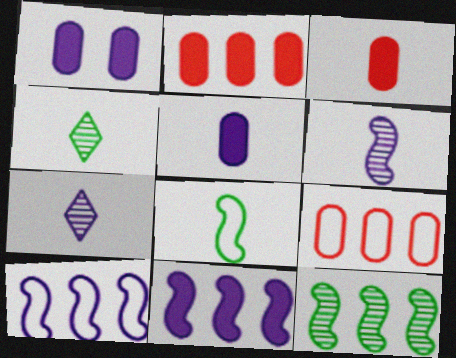[[1, 7, 10], 
[3, 7, 8]]